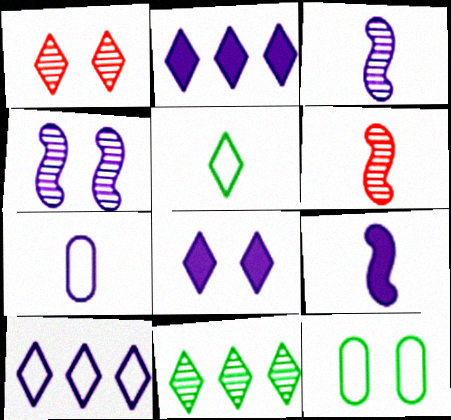[[1, 2, 5], 
[2, 4, 7], 
[2, 6, 12]]